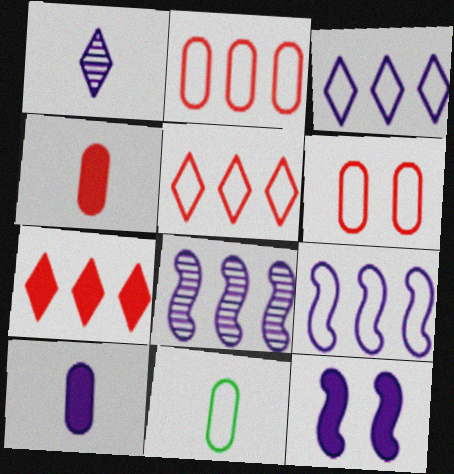[]